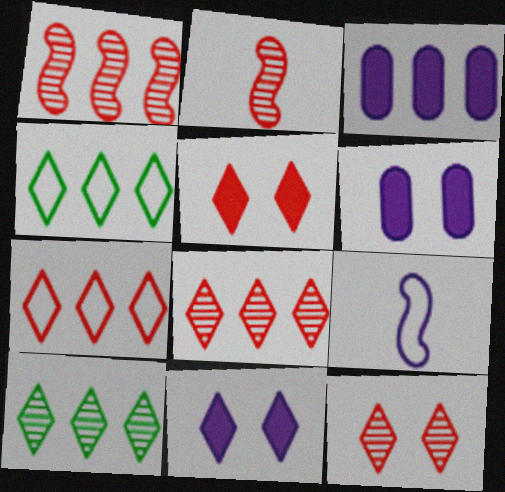[[1, 3, 4], 
[2, 4, 6]]